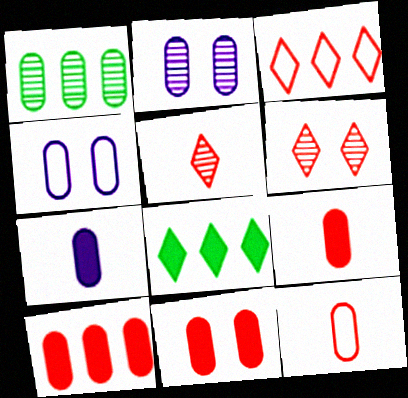[[1, 4, 9], 
[9, 10, 11]]